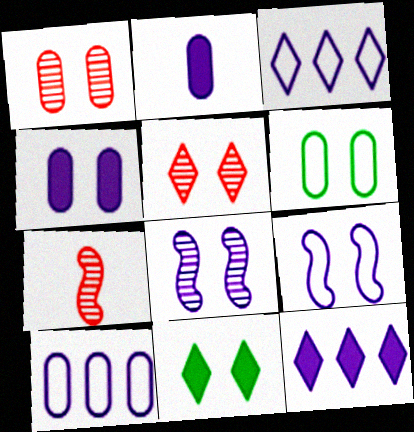[[1, 4, 6], 
[1, 9, 11], 
[2, 3, 8], 
[6, 7, 12], 
[7, 10, 11]]